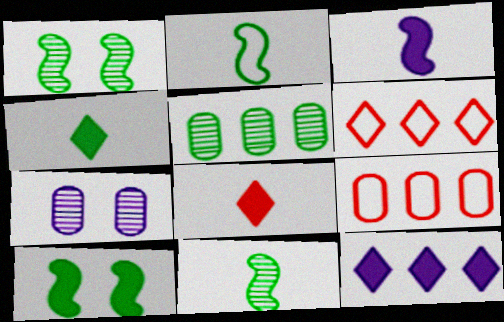[]